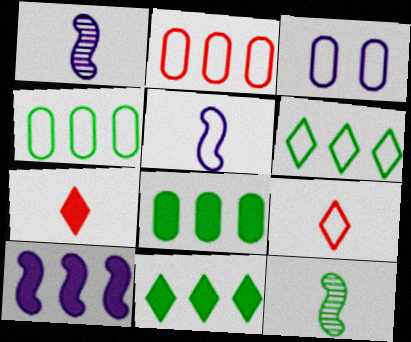[]